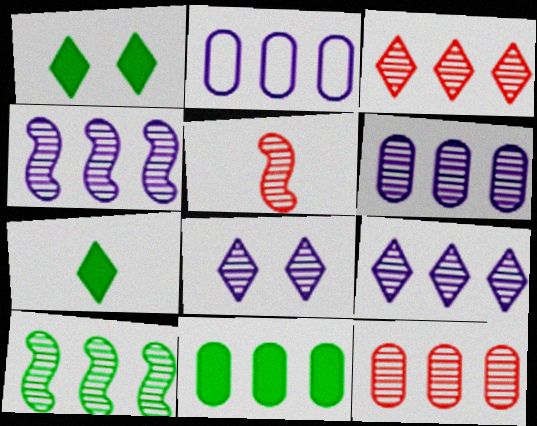[[1, 2, 5], 
[2, 11, 12], 
[3, 6, 10], 
[4, 6, 9], 
[9, 10, 12]]